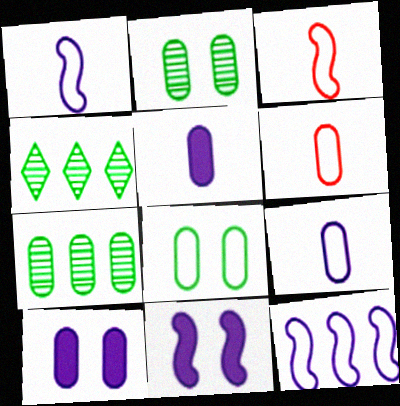[[3, 4, 10], 
[4, 6, 11], 
[6, 7, 10]]